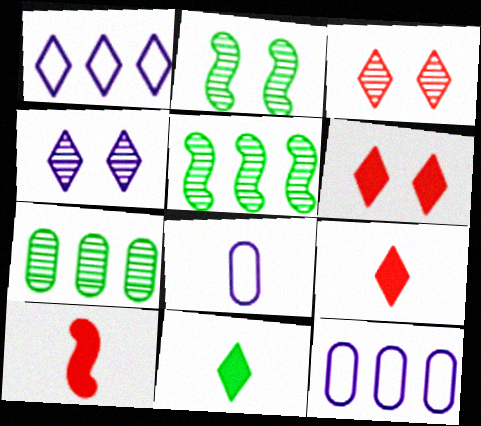[[1, 3, 11], 
[2, 9, 12], 
[5, 6, 8]]